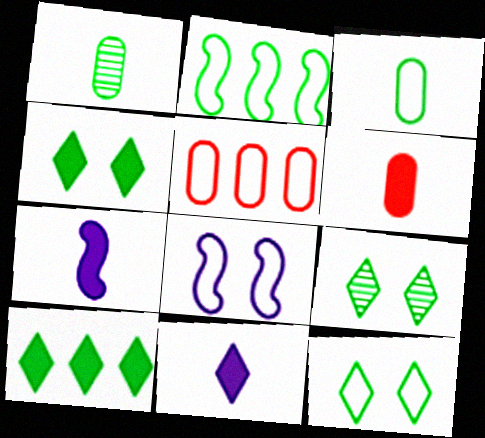[[1, 2, 4], 
[2, 3, 12], 
[4, 9, 12], 
[5, 7, 9]]